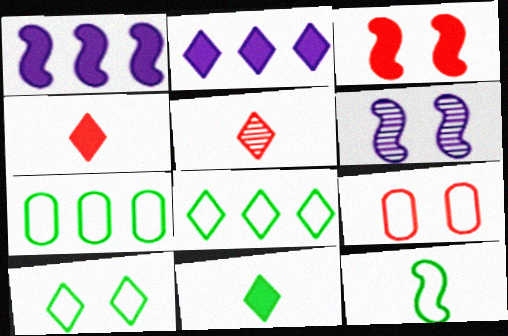[[2, 5, 10], 
[4, 6, 7], 
[7, 10, 12]]